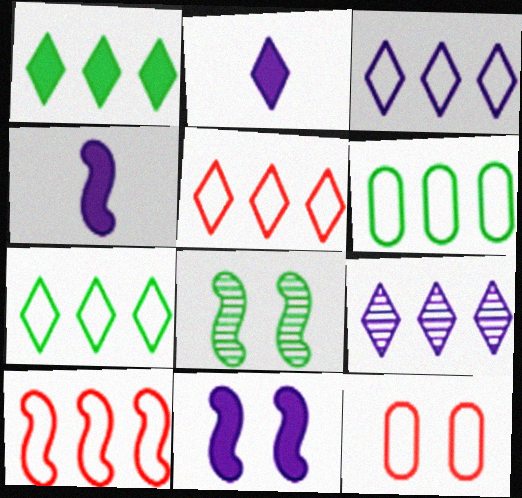[[1, 5, 9], 
[3, 5, 7], 
[3, 6, 10], 
[4, 8, 10]]